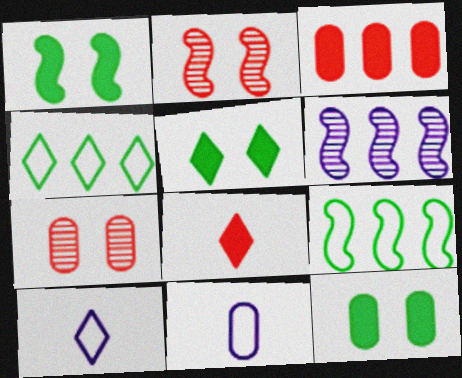[[1, 5, 12], 
[3, 4, 6]]